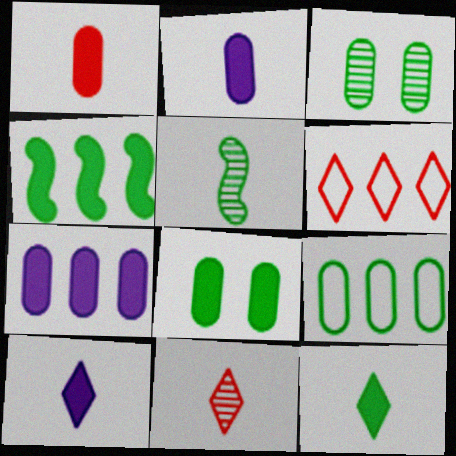[[1, 7, 8], 
[4, 8, 12]]